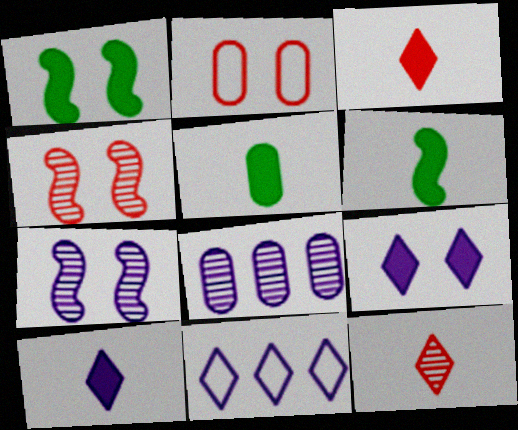[[2, 5, 8], 
[4, 5, 11]]